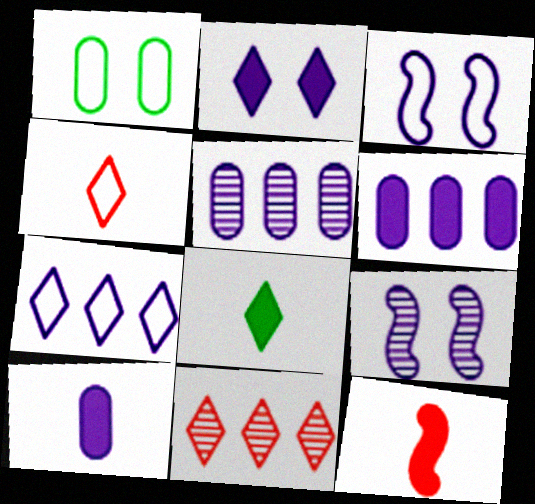[[7, 9, 10], 
[8, 10, 12]]